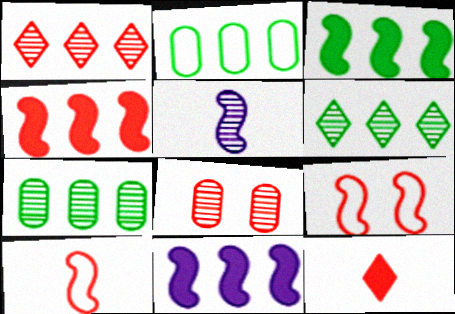[[1, 2, 11], 
[2, 3, 6], 
[3, 4, 11], 
[3, 5, 9], 
[5, 6, 8]]